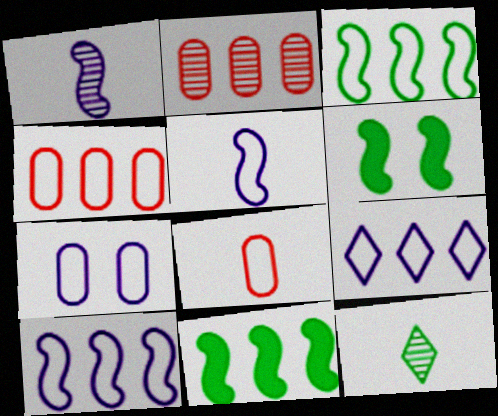[[2, 9, 11], 
[3, 4, 9], 
[5, 7, 9]]